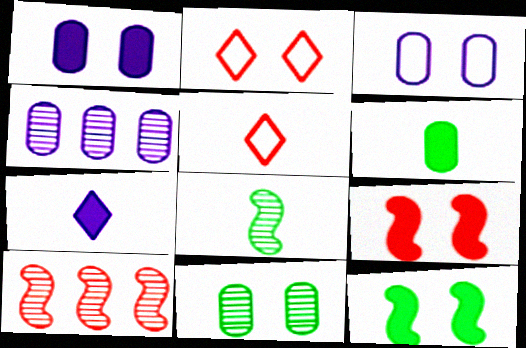[[4, 5, 12]]